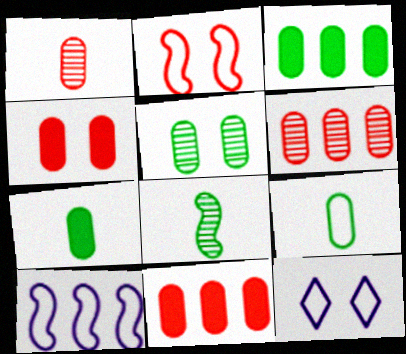[[3, 5, 9], 
[8, 11, 12]]